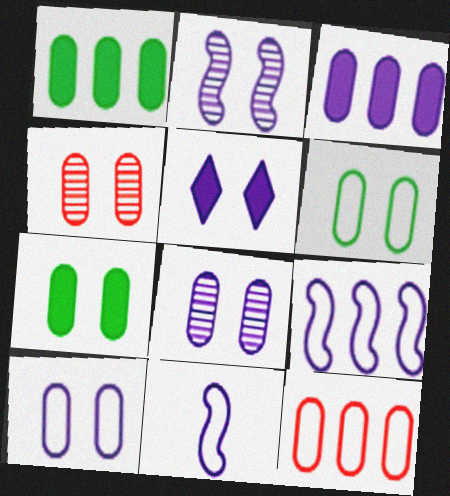[[2, 5, 10], 
[4, 7, 10]]